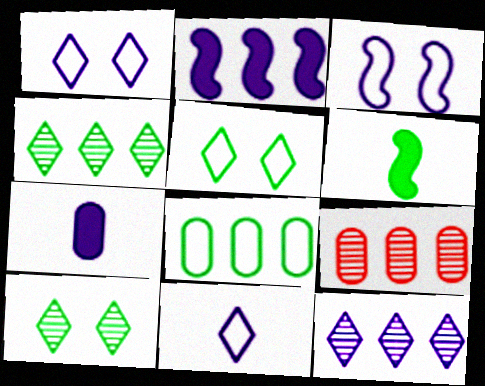[[1, 6, 9], 
[3, 7, 12], 
[6, 8, 10]]